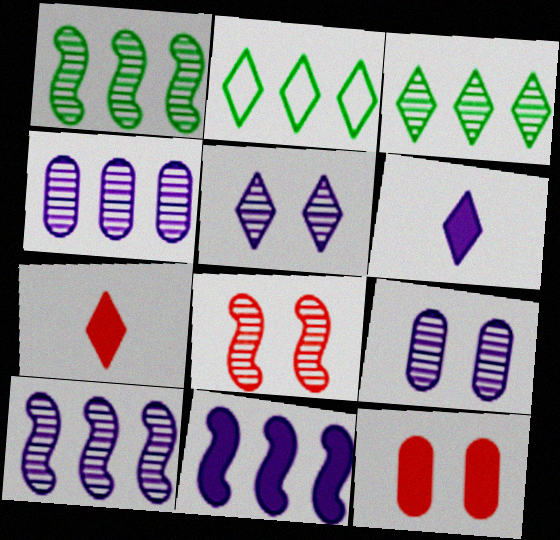[[2, 5, 7]]